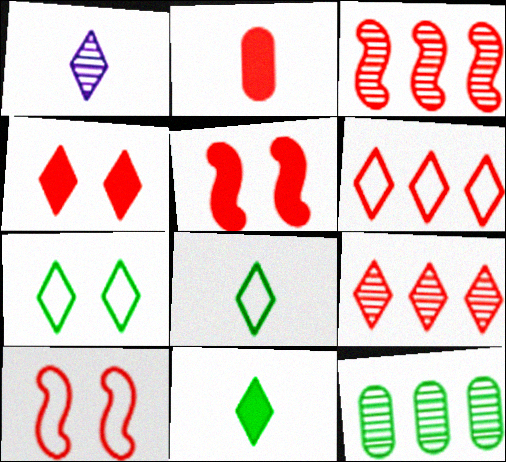[[2, 9, 10]]